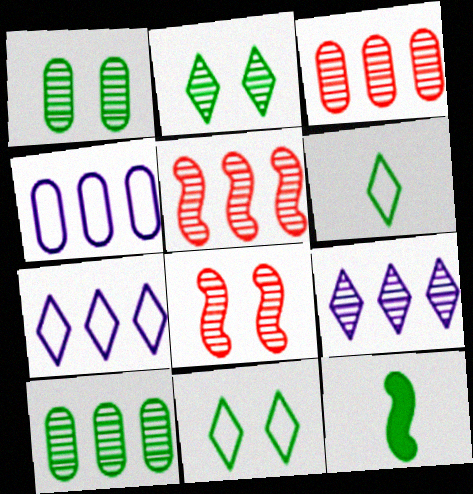[[5, 9, 10], 
[10, 11, 12]]